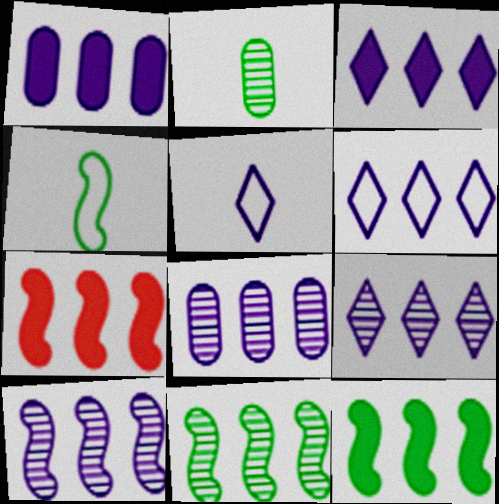[[1, 6, 10], 
[3, 6, 9], 
[8, 9, 10]]